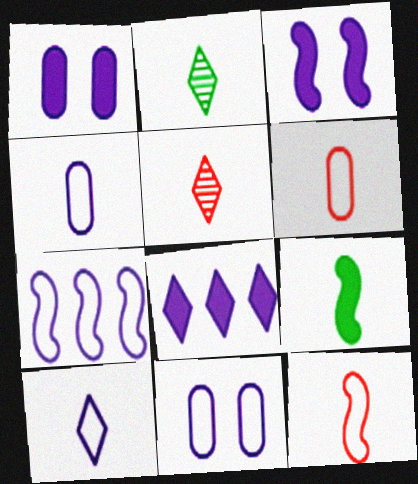[[4, 5, 9], 
[7, 10, 11]]